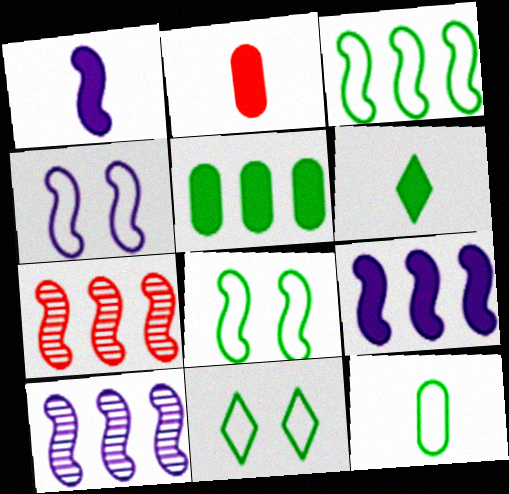[[1, 2, 6], 
[1, 4, 10], 
[1, 7, 8], 
[2, 10, 11], 
[3, 7, 9], 
[3, 11, 12]]